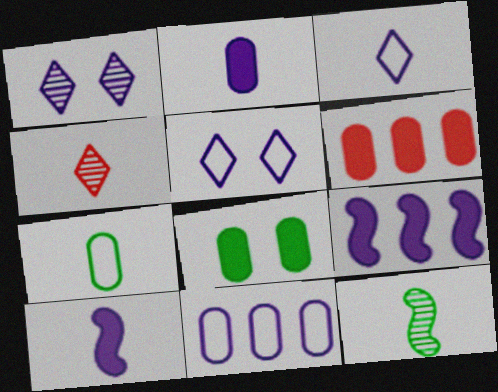[[1, 10, 11], 
[2, 6, 8], 
[4, 7, 10], 
[5, 6, 12]]